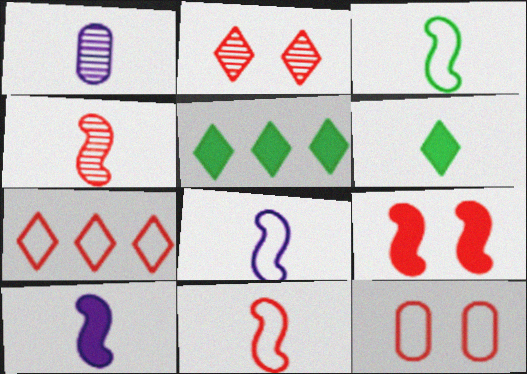[[1, 6, 11], 
[2, 9, 12], 
[3, 4, 10], 
[3, 8, 11], 
[7, 11, 12]]